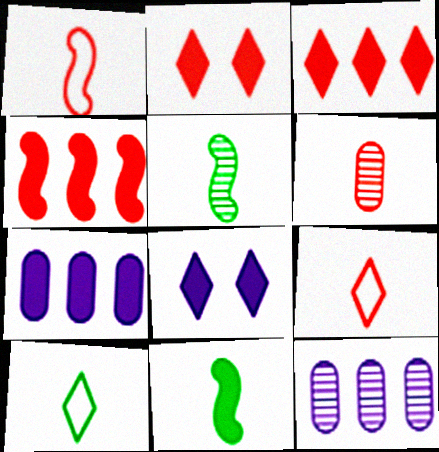[[2, 7, 11]]